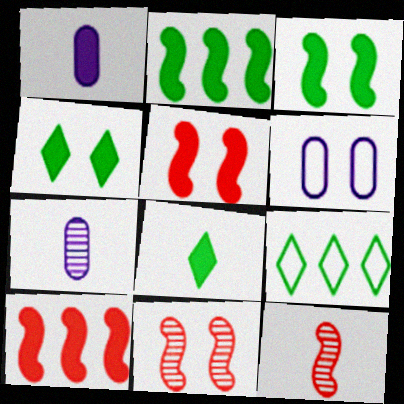[[1, 4, 10], 
[1, 9, 11], 
[4, 6, 11], 
[5, 7, 9]]